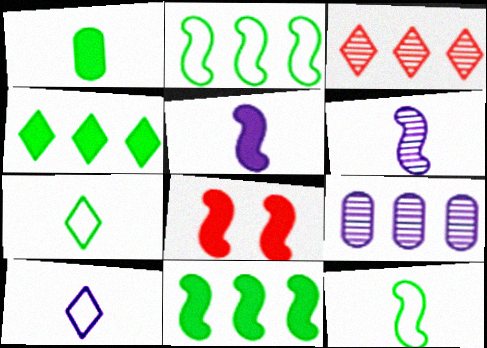[[2, 6, 8], 
[5, 8, 11], 
[7, 8, 9]]